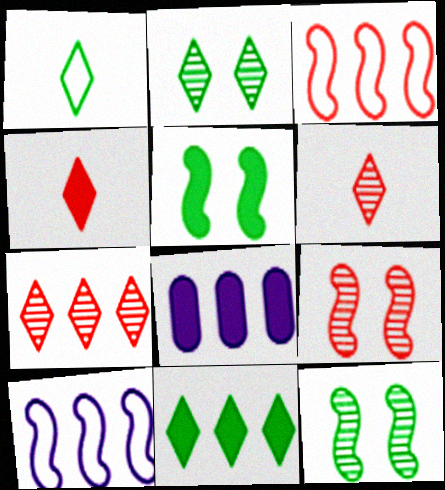[[1, 2, 11], 
[1, 8, 9], 
[4, 5, 8]]